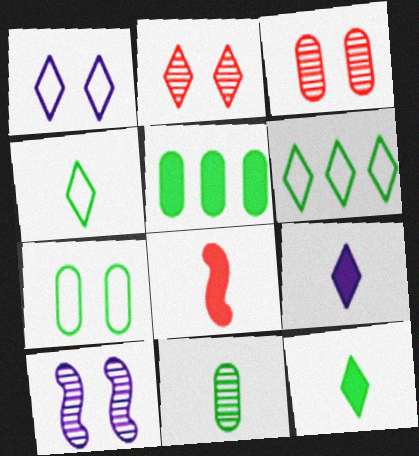[[2, 6, 9], 
[5, 7, 11]]